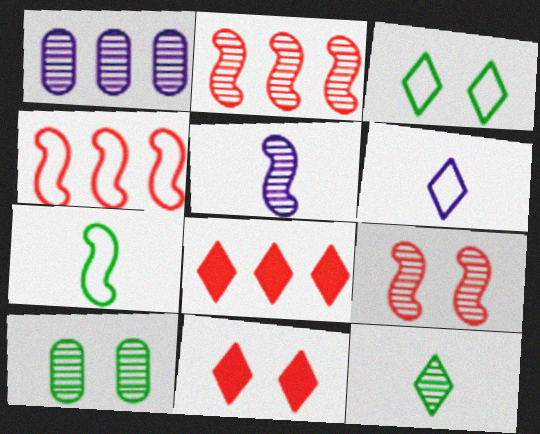[[1, 7, 11], 
[1, 9, 12]]